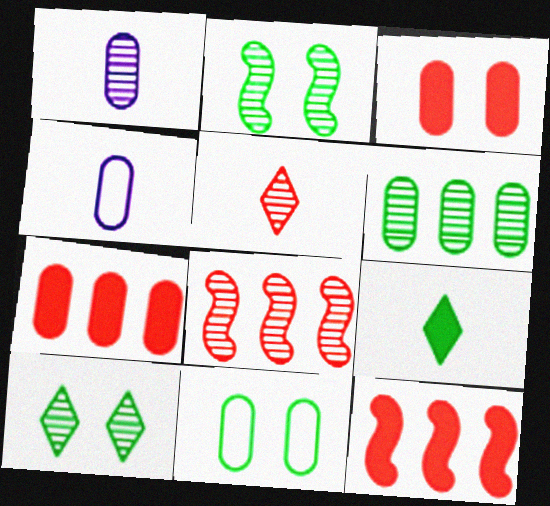[[1, 7, 11], 
[1, 8, 10], 
[3, 4, 6], 
[4, 10, 12]]